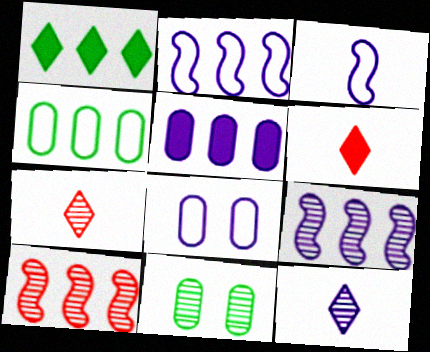[[2, 6, 11], 
[7, 9, 11], 
[10, 11, 12]]